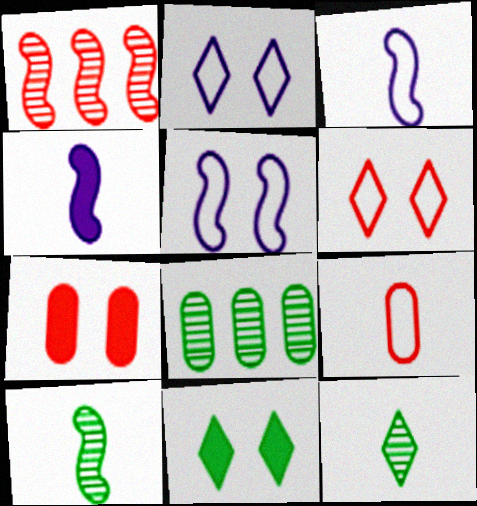[[4, 6, 8], 
[4, 9, 12]]